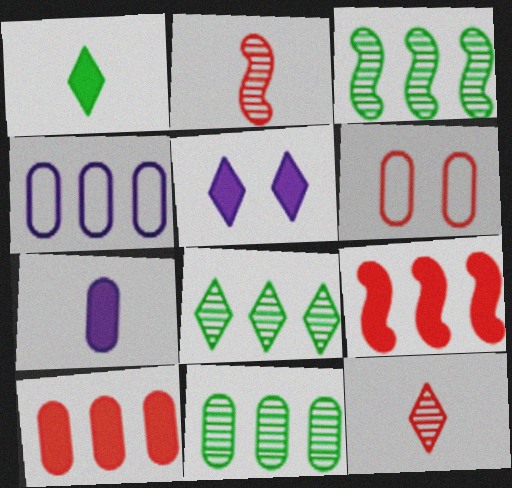[[3, 8, 11], 
[4, 8, 9], 
[4, 10, 11], 
[6, 7, 11], 
[6, 9, 12]]